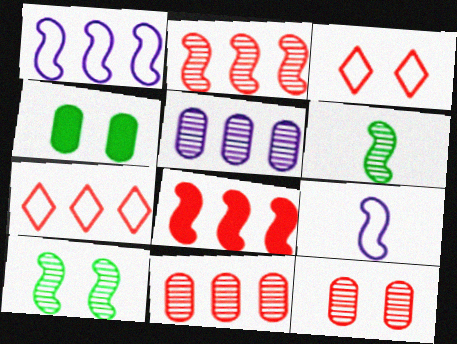[[7, 8, 11], 
[8, 9, 10]]